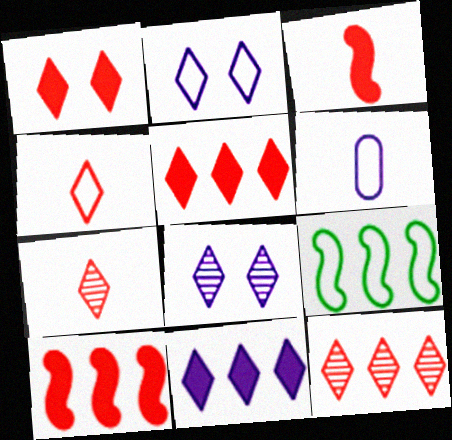[[1, 4, 12]]